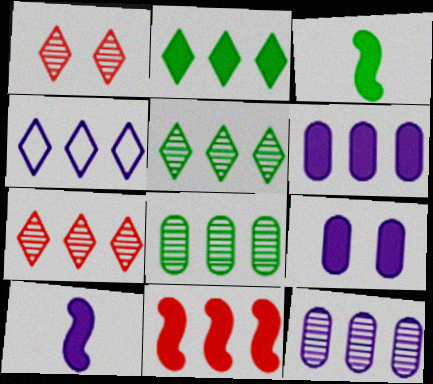[[2, 4, 7], 
[2, 6, 11], 
[4, 8, 11]]